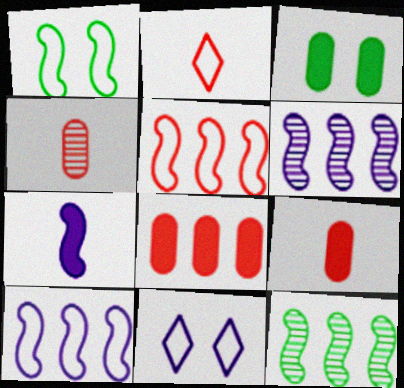[[2, 3, 6], 
[9, 11, 12]]